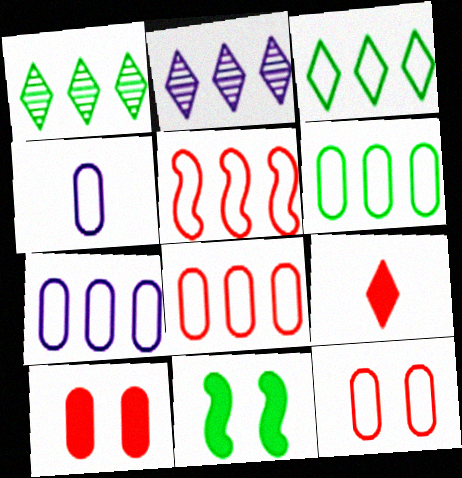[[3, 5, 7], 
[4, 6, 12], 
[6, 7, 8]]